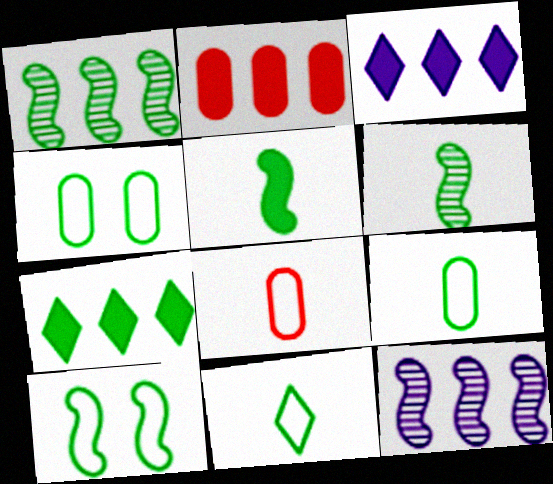[[1, 5, 10], 
[4, 6, 7]]